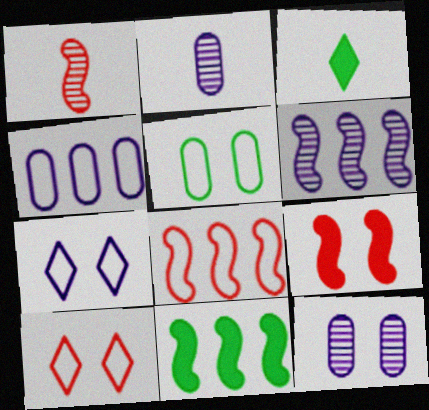[[1, 8, 9], 
[2, 10, 11], 
[3, 8, 12], 
[6, 8, 11]]